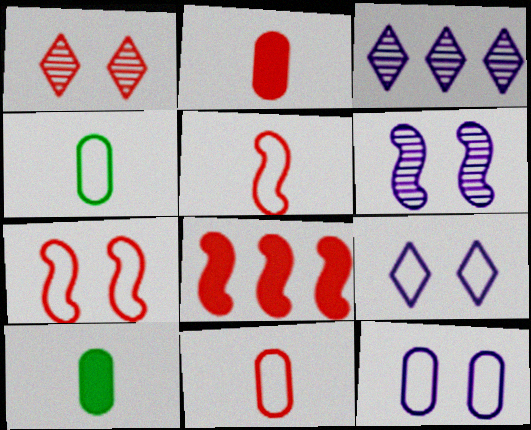[[1, 8, 11], 
[3, 7, 10]]